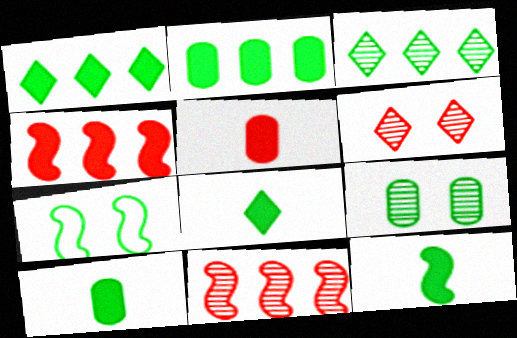[[3, 7, 10], 
[8, 10, 12]]